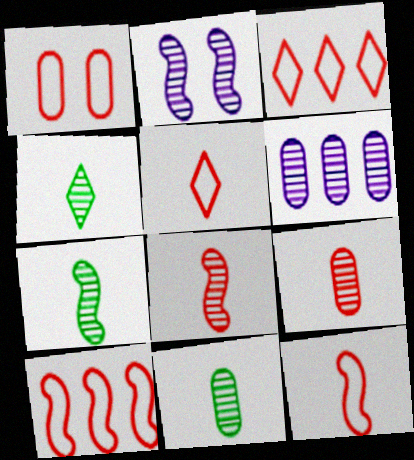[[1, 3, 12], 
[1, 5, 10], 
[4, 7, 11]]